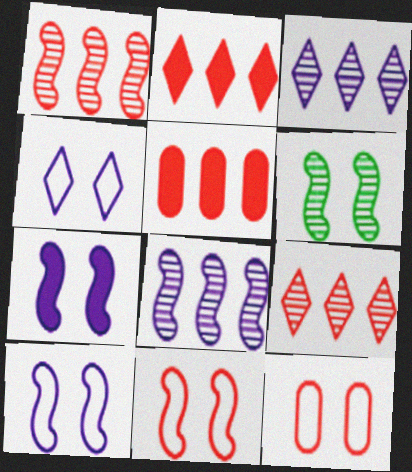[[6, 7, 11]]